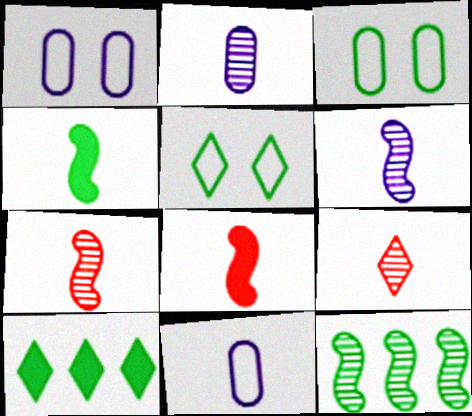[[1, 7, 10], 
[4, 9, 11]]